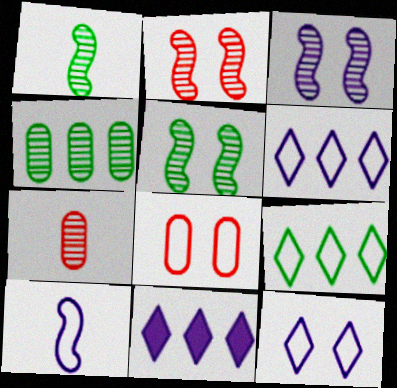[[1, 8, 11], 
[2, 3, 5], 
[8, 9, 10]]